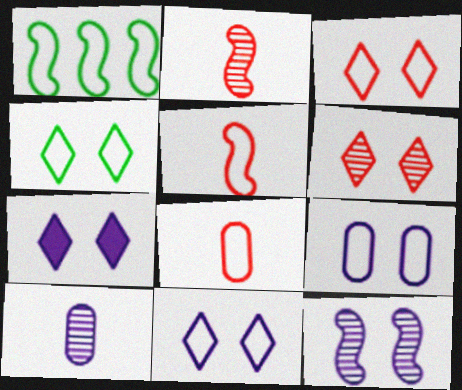[[1, 8, 11], 
[3, 4, 11], 
[4, 6, 7], 
[7, 9, 12]]